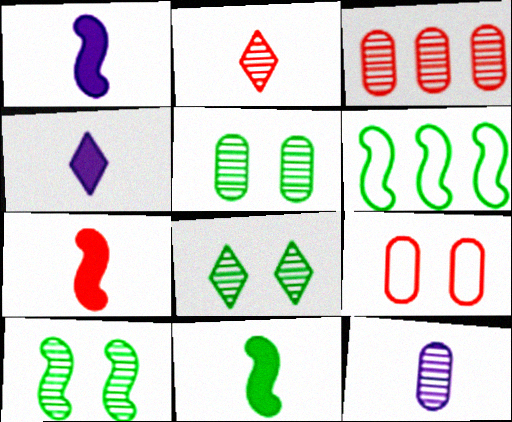[[1, 7, 11], 
[3, 5, 12], 
[5, 8, 10], 
[6, 10, 11]]